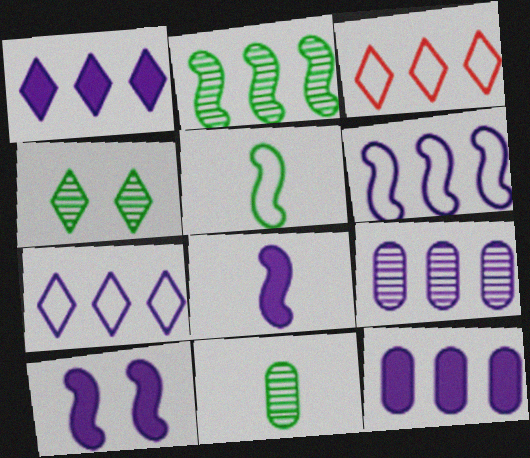[[1, 6, 9], 
[2, 3, 12], 
[2, 4, 11], 
[3, 10, 11]]